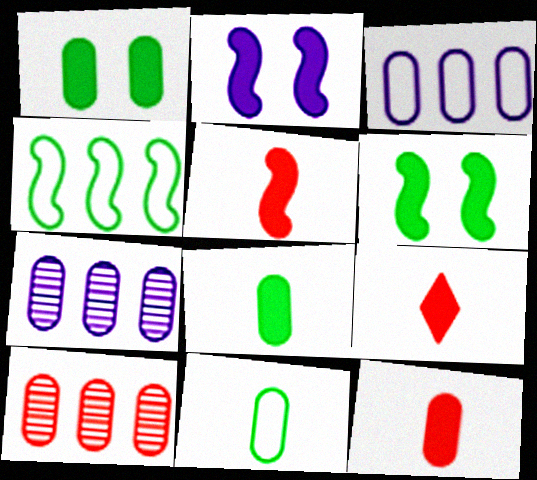[[5, 9, 12]]